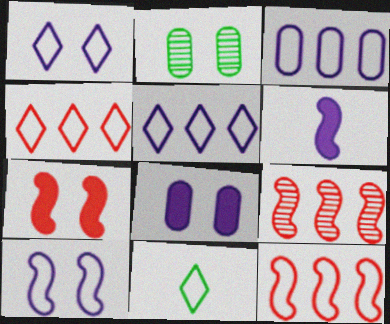[[1, 2, 7], 
[1, 4, 11], 
[2, 4, 6], 
[8, 9, 11]]